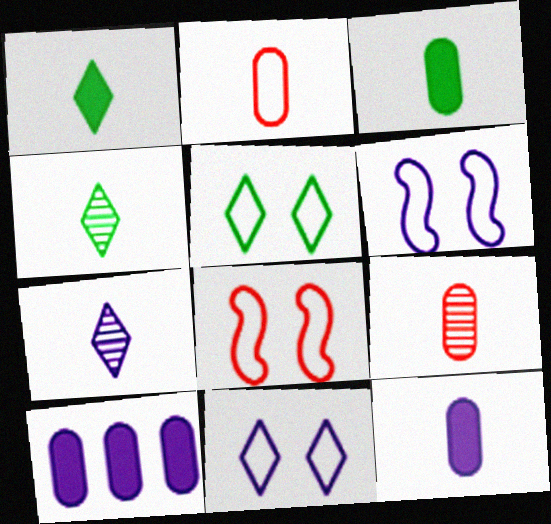[[4, 8, 10], 
[6, 7, 10]]